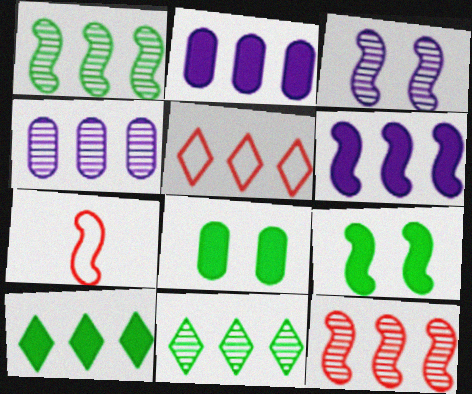[[1, 2, 5], 
[4, 11, 12]]